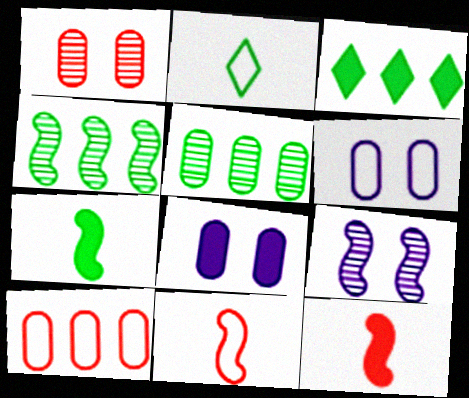[[3, 8, 12]]